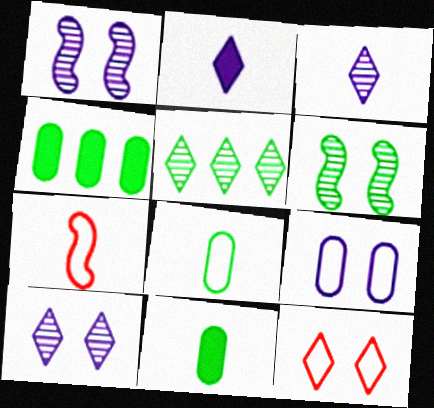[[2, 5, 12], 
[3, 7, 11], 
[4, 7, 10]]